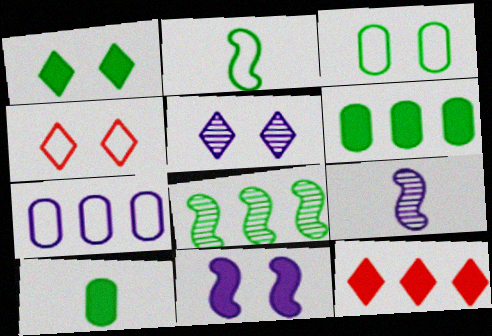[[1, 4, 5], 
[2, 4, 7], 
[3, 9, 12], 
[4, 6, 9], 
[7, 8, 12], 
[10, 11, 12]]